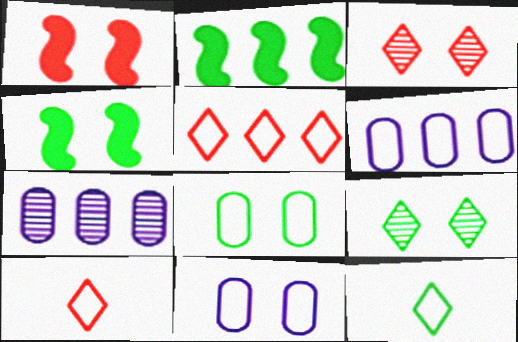[[1, 7, 12], 
[1, 9, 11], 
[2, 5, 7], 
[3, 4, 11], 
[4, 7, 10], 
[4, 8, 9]]